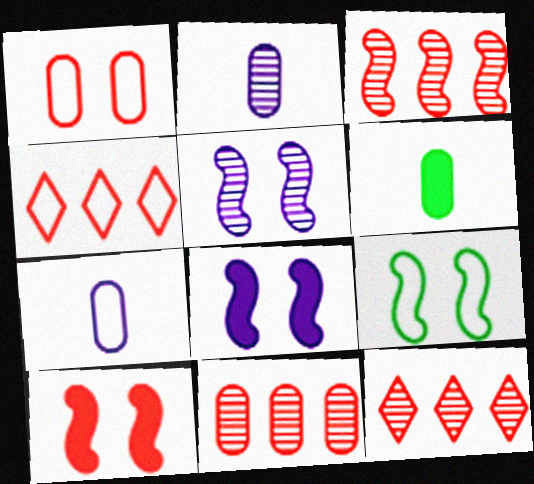[[3, 11, 12], 
[4, 5, 6], 
[4, 7, 9], 
[5, 9, 10]]